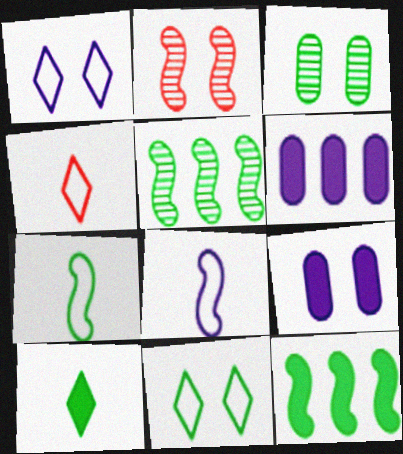[[2, 8, 12], 
[2, 9, 11], 
[4, 5, 9]]